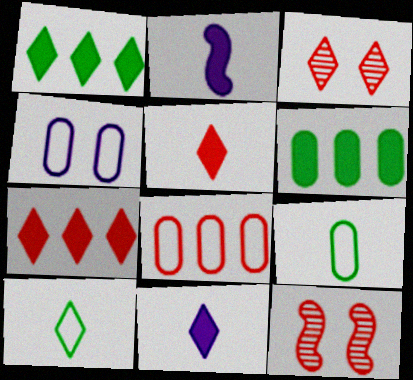[[4, 8, 9], 
[5, 8, 12]]